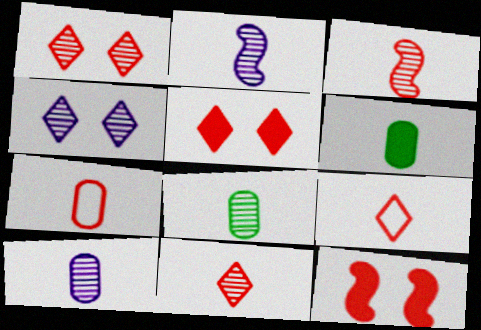[[2, 6, 9], 
[2, 8, 11], 
[6, 7, 10]]